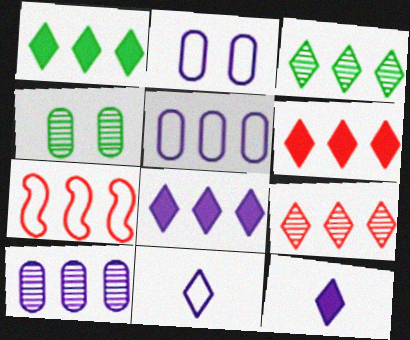[[1, 6, 8], 
[1, 7, 10], 
[4, 7, 12]]